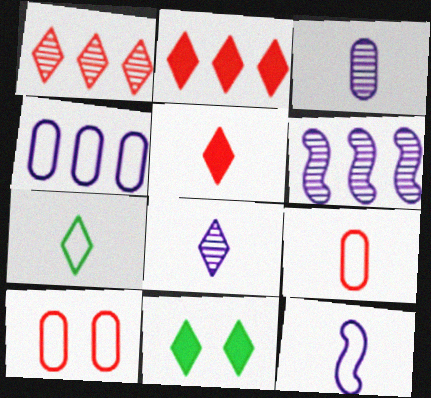[[5, 7, 8], 
[6, 9, 11], 
[7, 9, 12]]